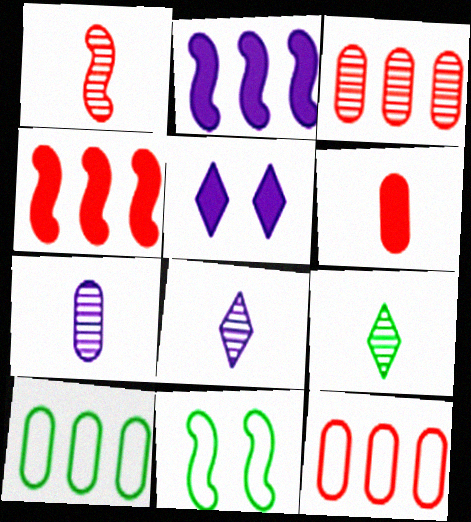[[1, 2, 11], 
[1, 5, 10], 
[1, 7, 9]]